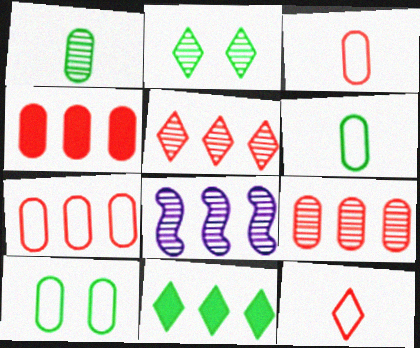[[4, 7, 9], 
[7, 8, 11]]